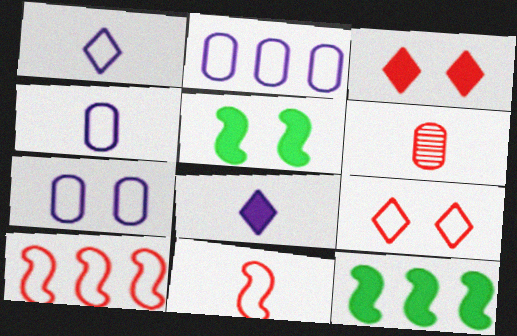[[2, 4, 7], 
[3, 6, 10]]